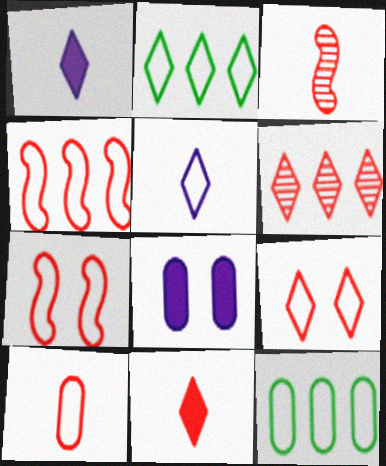[[2, 3, 8], 
[2, 5, 9], 
[3, 10, 11], 
[4, 9, 10], 
[5, 7, 12], 
[6, 9, 11]]